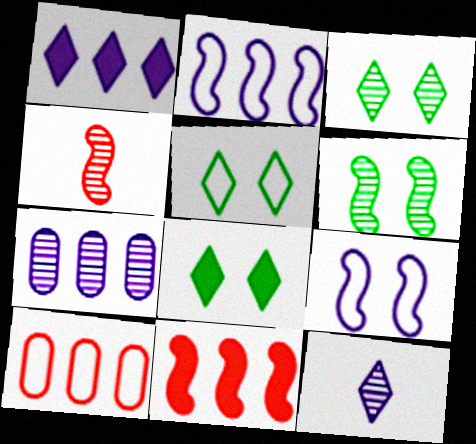[[1, 2, 7], 
[3, 4, 7], 
[3, 5, 8]]